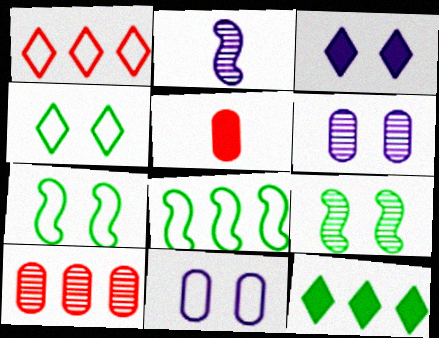[]